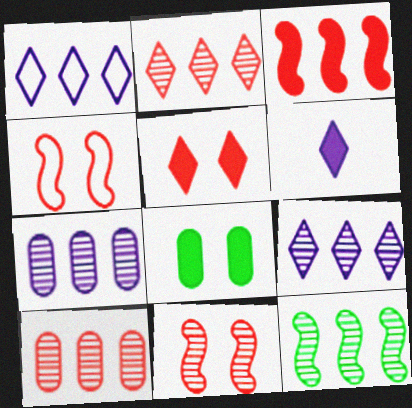[[2, 7, 12], 
[3, 6, 8], 
[9, 10, 12]]